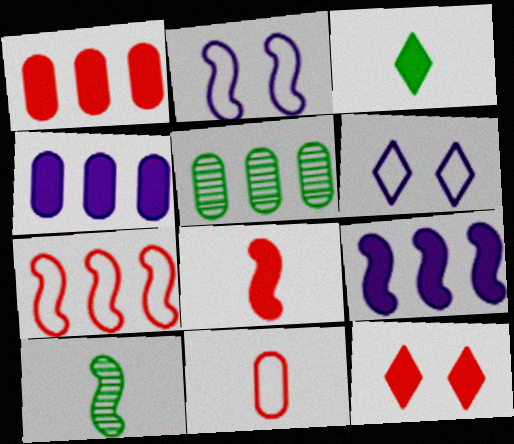[[1, 6, 10], 
[1, 8, 12], 
[5, 6, 8]]